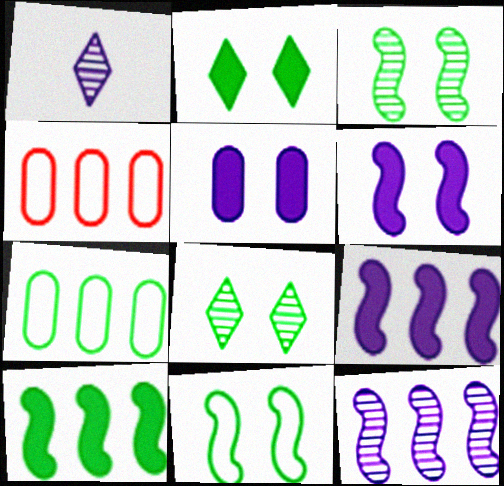[]